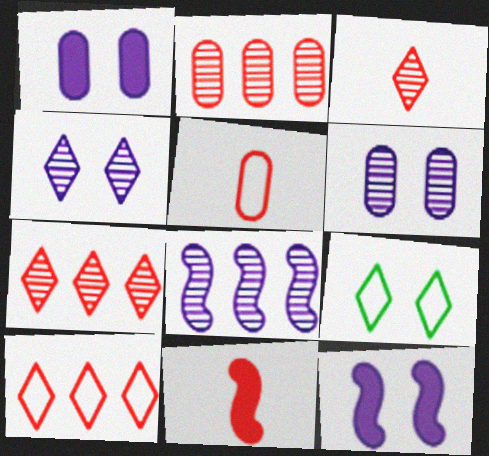[[3, 5, 11]]